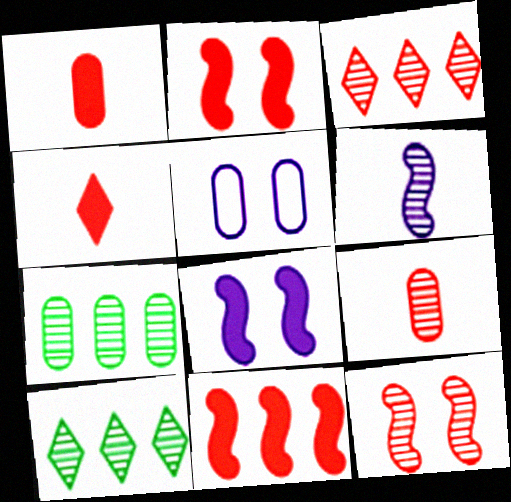[[1, 5, 7], 
[3, 9, 12]]